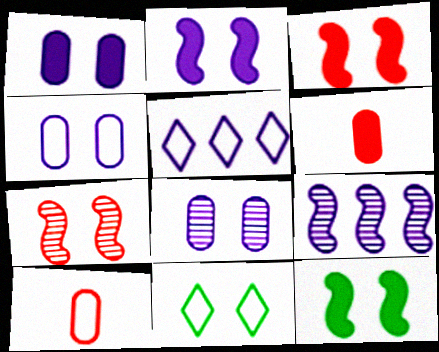[[1, 4, 8], 
[1, 7, 11], 
[2, 3, 12], 
[3, 8, 11], 
[6, 9, 11]]